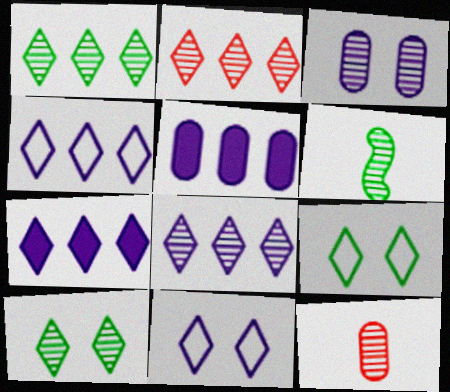[[1, 2, 8], 
[2, 3, 6], 
[4, 7, 8]]